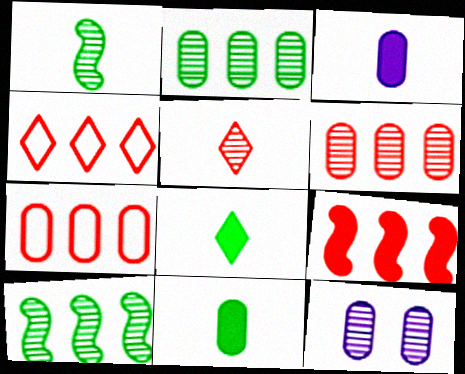[[4, 6, 9], 
[5, 10, 12], 
[7, 11, 12]]